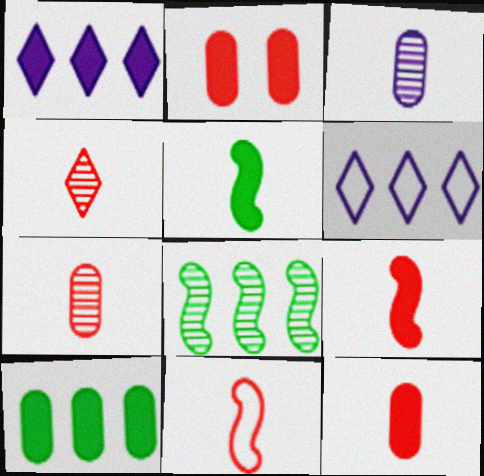[[1, 2, 5], 
[4, 11, 12]]